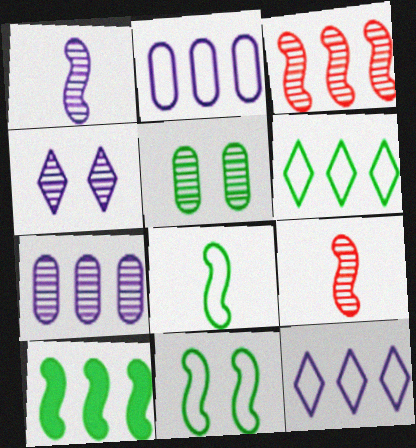[[1, 4, 7]]